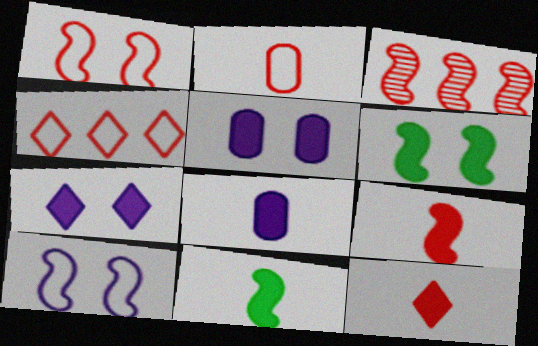[[1, 2, 4], 
[1, 3, 9], 
[3, 10, 11], 
[8, 11, 12]]